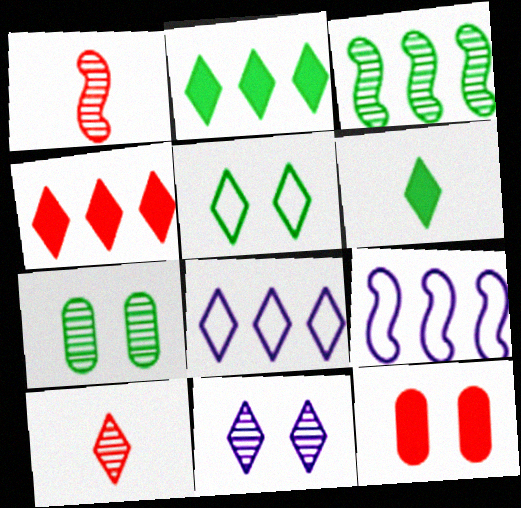[]